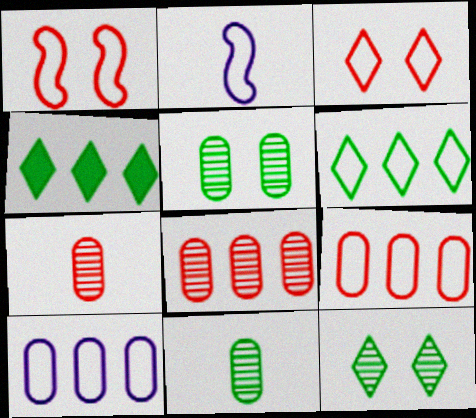[]